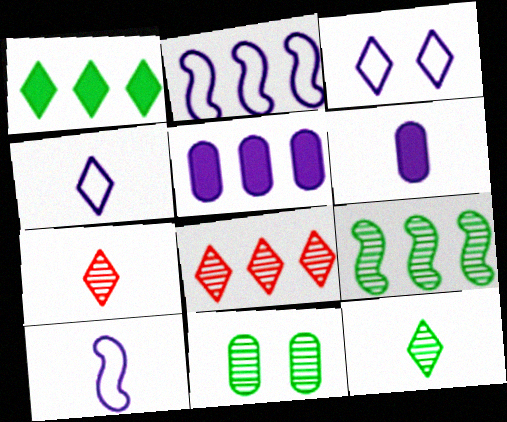[[1, 3, 7], 
[9, 11, 12]]